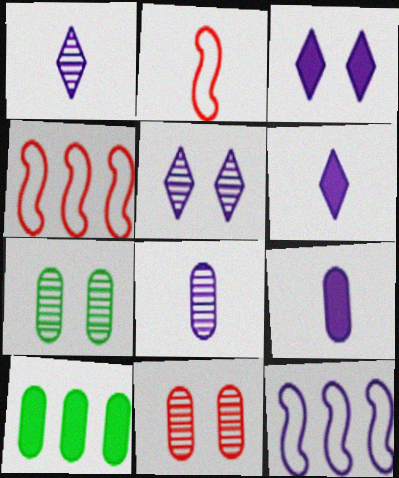[[2, 5, 10], 
[3, 8, 12], 
[4, 6, 7], 
[5, 9, 12]]